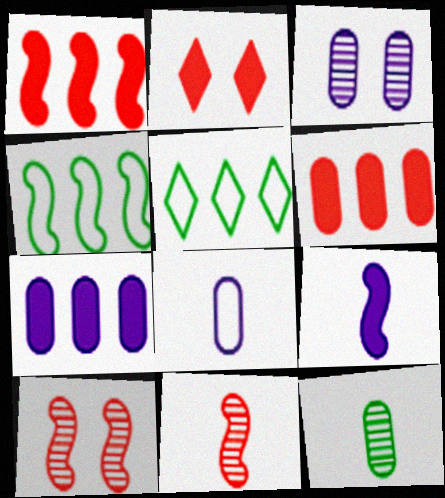[[3, 7, 8], 
[4, 9, 10]]